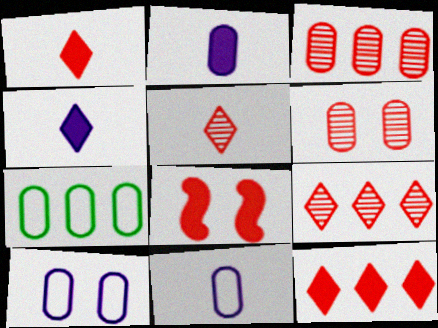[[2, 6, 7]]